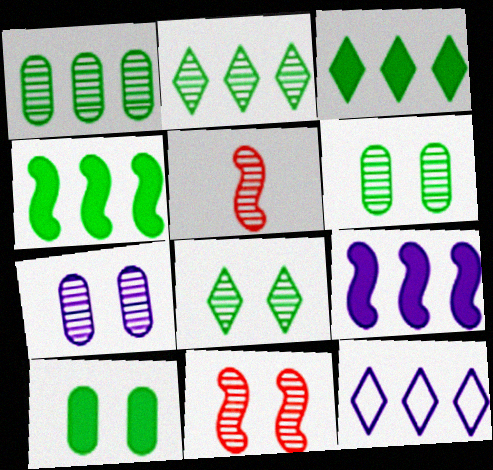[[2, 5, 7], 
[5, 10, 12], 
[7, 8, 11]]